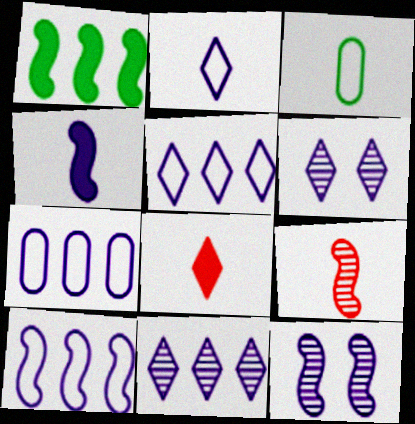[[4, 6, 7], 
[4, 10, 12], 
[5, 7, 10]]